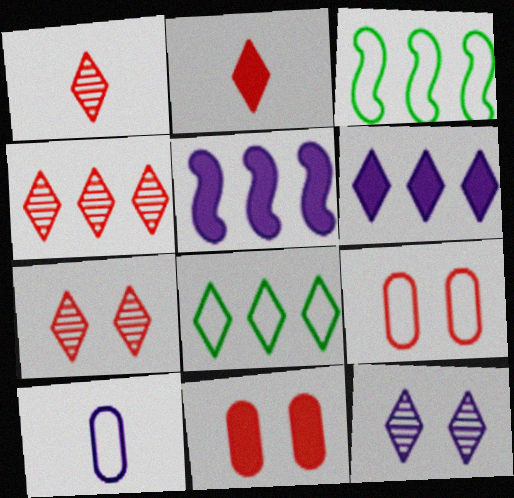[[1, 4, 7], 
[2, 8, 12], 
[4, 6, 8], 
[5, 10, 12]]